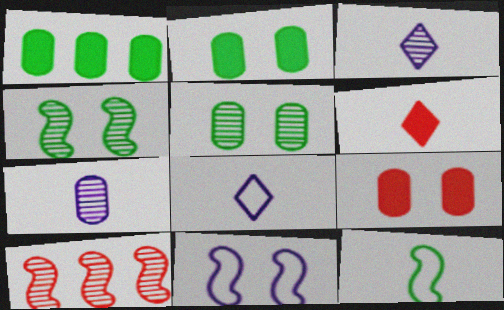[[2, 8, 10], 
[3, 5, 10], 
[6, 7, 12]]